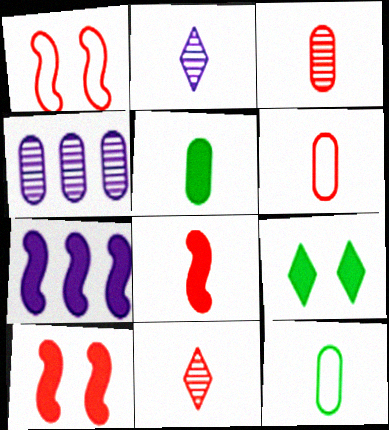[[2, 8, 12], 
[6, 8, 11]]